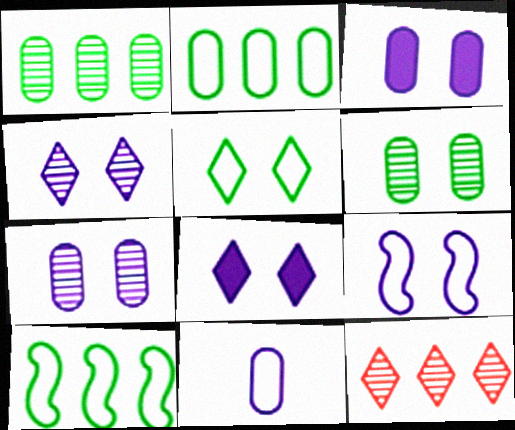[[3, 4, 9], 
[7, 8, 9]]